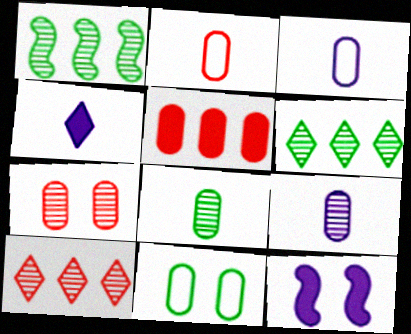[[2, 5, 7], 
[2, 6, 12], 
[5, 9, 11]]